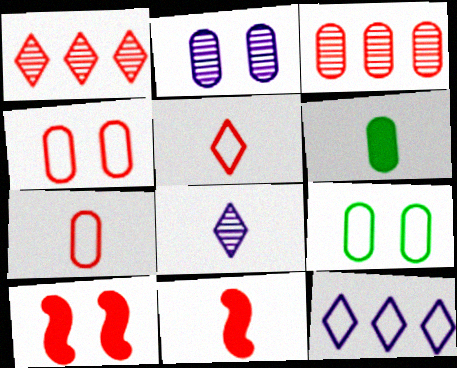[[1, 4, 11], 
[1, 7, 10], 
[3, 5, 10]]